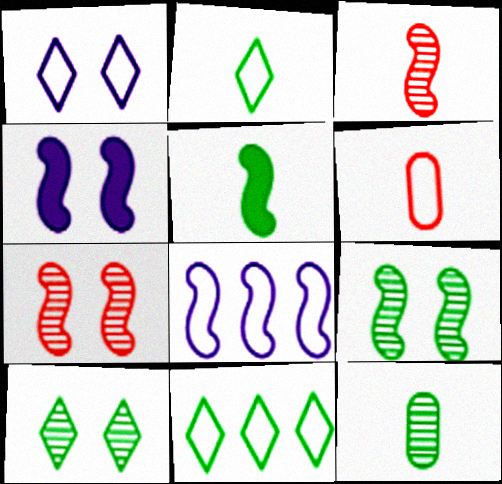[[2, 5, 12], 
[5, 7, 8]]